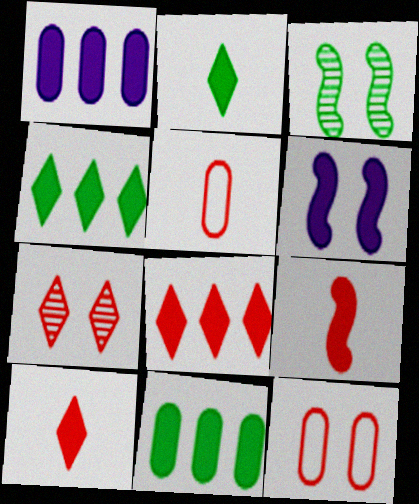[[6, 10, 11]]